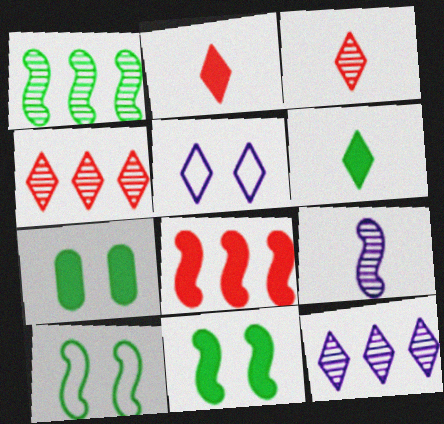[[4, 5, 6], 
[8, 9, 10]]